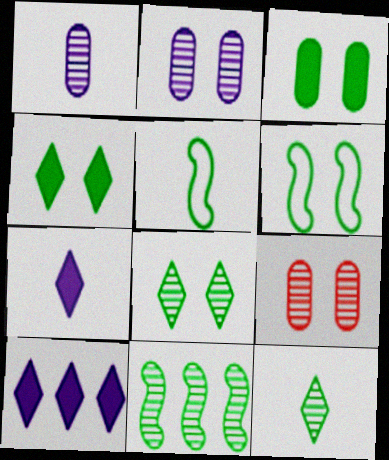[[3, 6, 8], 
[5, 9, 10]]